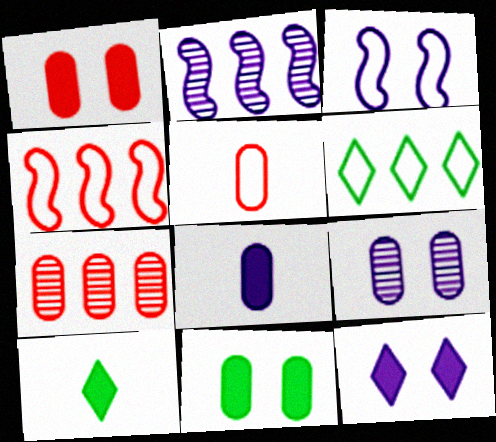[[1, 5, 7], 
[3, 5, 6], 
[3, 7, 10], 
[3, 9, 12], 
[4, 9, 10]]